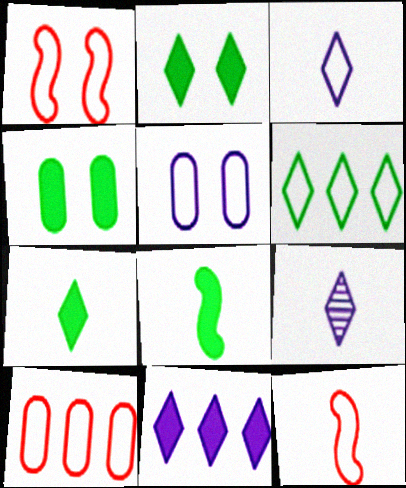[[5, 6, 12]]